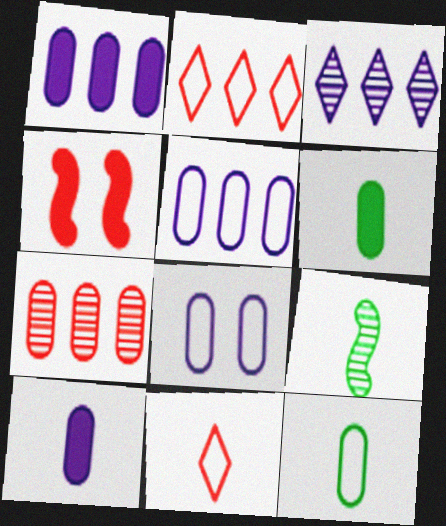[[3, 4, 12], 
[4, 7, 11], 
[6, 7, 8], 
[9, 10, 11]]